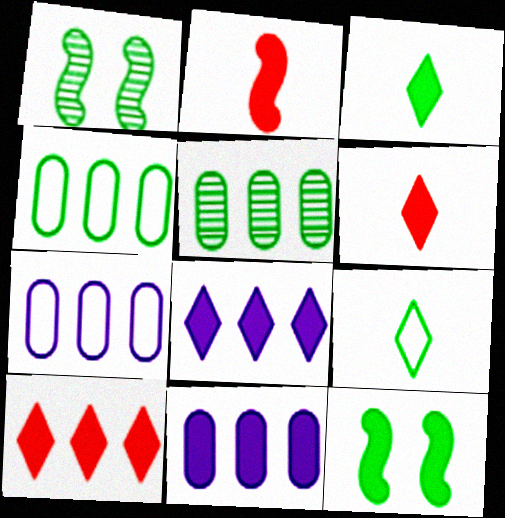[[1, 3, 4], 
[1, 6, 7], 
[5, 9, 12], 
[6, 11, 12]]